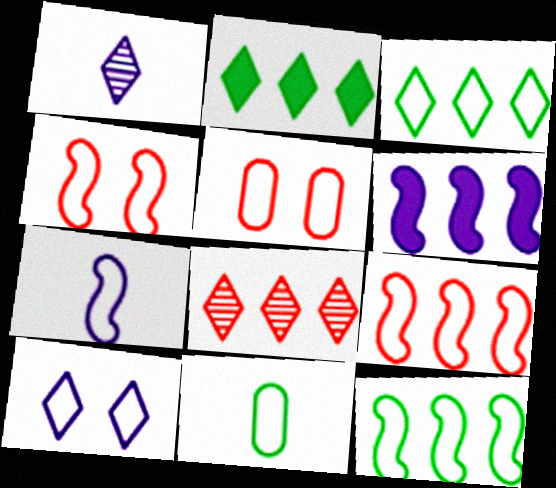[[3, 5, 7], 
[4, 7, 12], 
[9, 10, 11]]